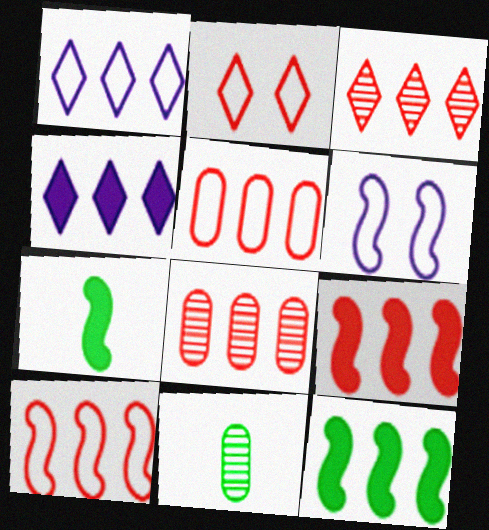[[1, 8, 12], 
[3, 5, 9]]